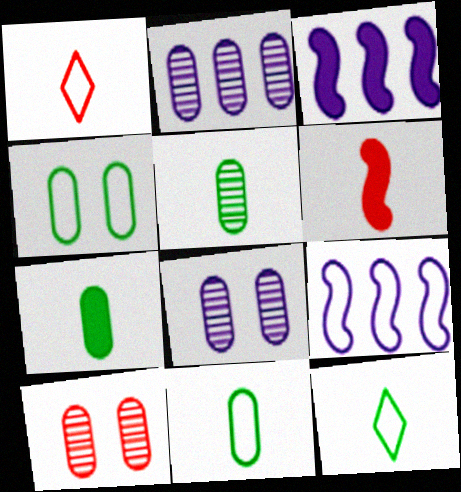[[1, 4, 9], 
[2, 5, 10], 
[3, 10, 12], 
[5, 7, 11]]